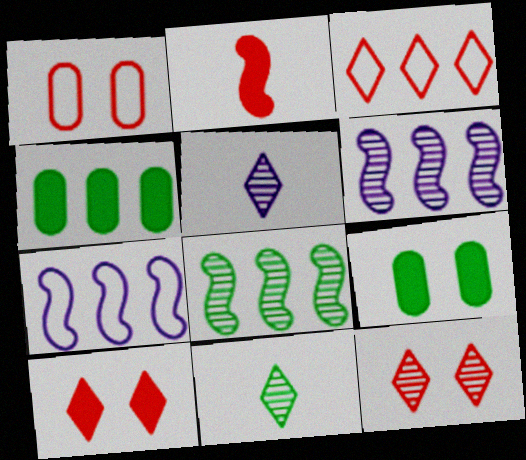[[3, 4, 6]]